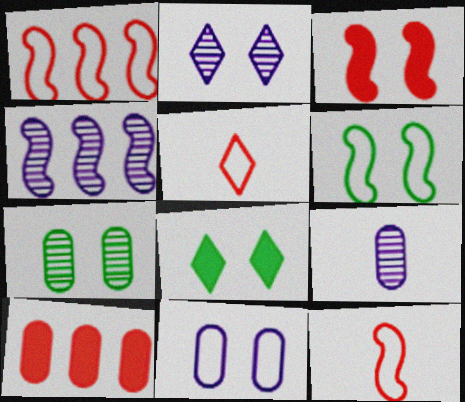[[1, 8, 9], 
[2, 4, 9], 
[6, 7, 8]]